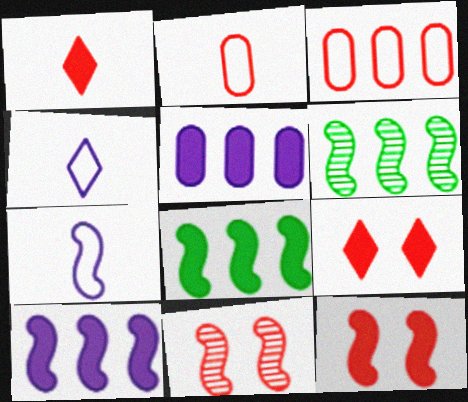[[1, 3, 11], 
[6, 7, 12], 
[7, 8, 11]]